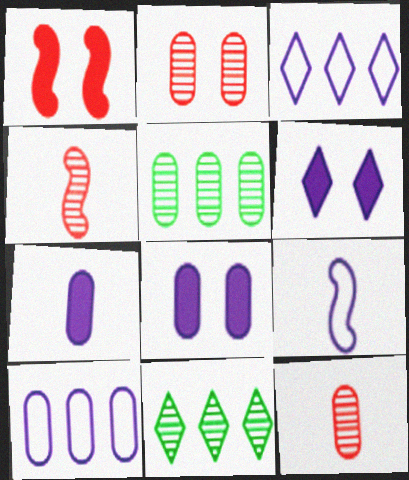[]